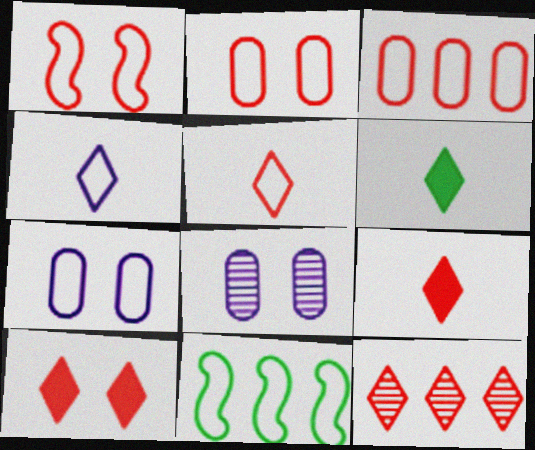[[1, 3, 5], 
[2, 4, 11], 
[5, 7, 11], 
[5, 10, 12], 
[8, 9, 11]]